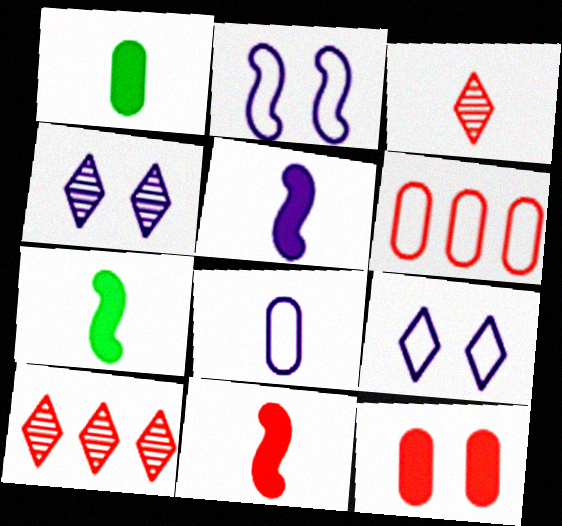[[1, 2, 10], 
[3, 7, 8], 
[4, 6, 7], 
[5, 7, 11]]